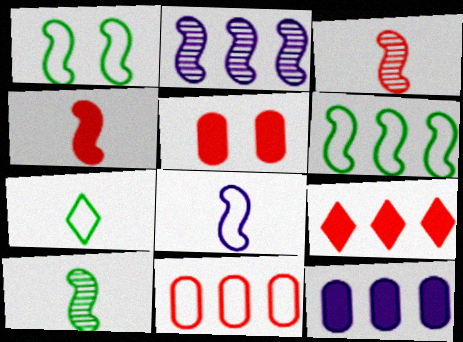[[1, 2, 4], 
[2, 5, 7], 
[4, 5, 9], 
[4, 8, 10]]